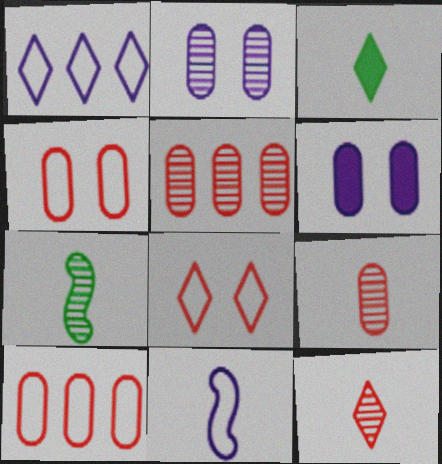[[3, 9, 11]]